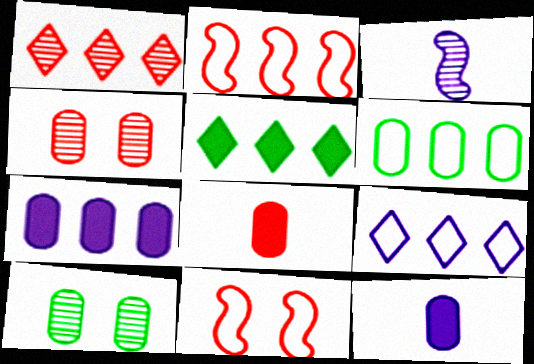[[1, 3, 10], 
[1, 5, 9], 
[1, 8, 11], 
[2, 6, 9], 
[4, 6, 12]]